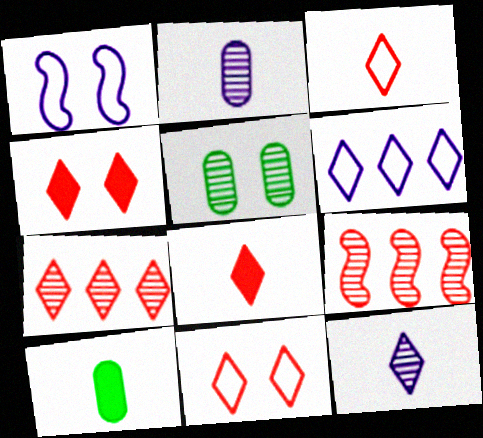[[1, 4, 5], 
[1, 7, 10], 
[3, 4, 7], 
[5, 9, 12], 
[7, 8, 11]]